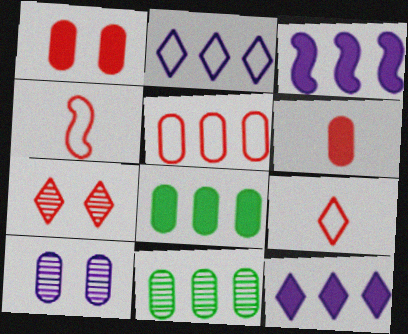[]